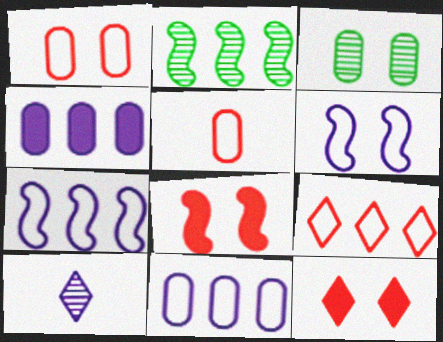[[2, 4, 9], 
[3, 4, 5], 
[3, 6, 12], 
[4, 6, 10]]